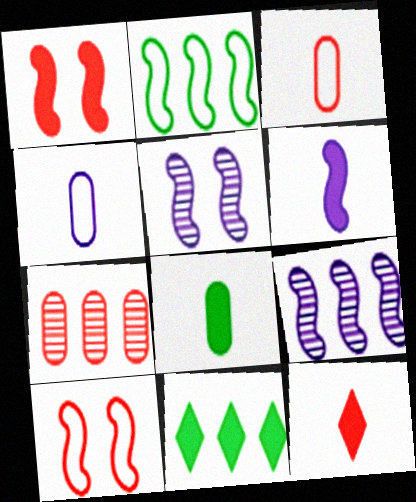[[3, 5, 11], 
[6, 8, 12], 
[7, 10, 12]]